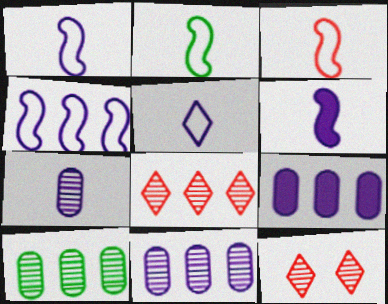[[1, 2, 3], 
[2, 9, 12], 
[5, 6, 7]]